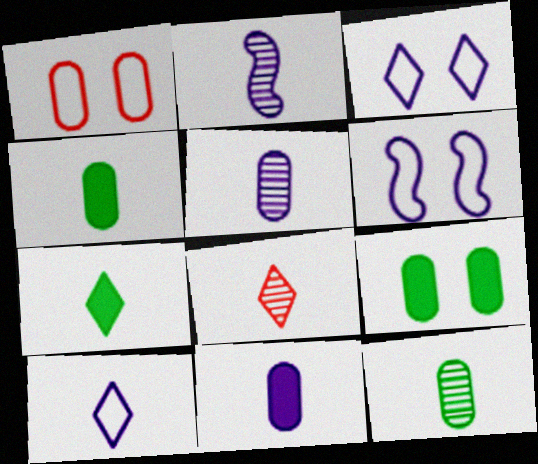[[2, 8, 12], 
[2, 10, 11], 
[7, 8, 10]]